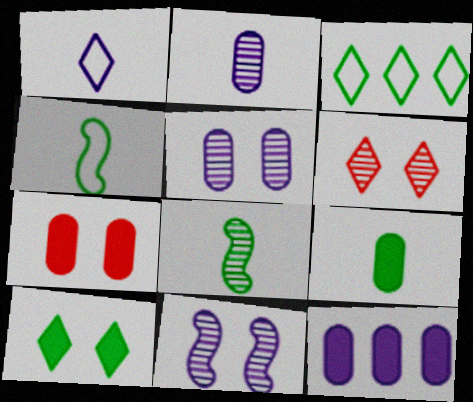[[1, 11, 12], 
[4, 6, 12], 
[7, 9, 12]]